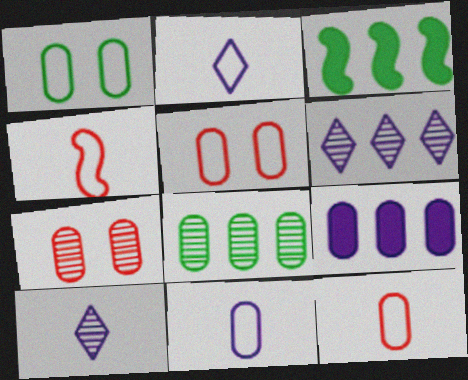[[2, 3, 7], 
[3, 5, 10]]